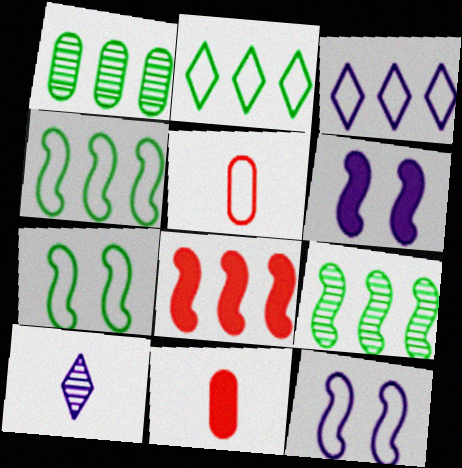[[1, 3, 8], 
[2, 5, 12], 
[3, 5, 7]]